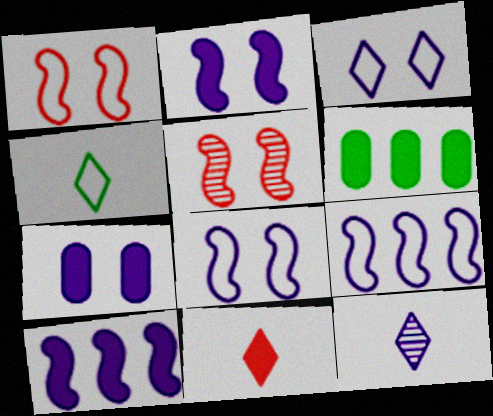[[1, 6, 12], 
[2, 6, 11], 
[4, 11, 12], 
[7, 9, 12]]